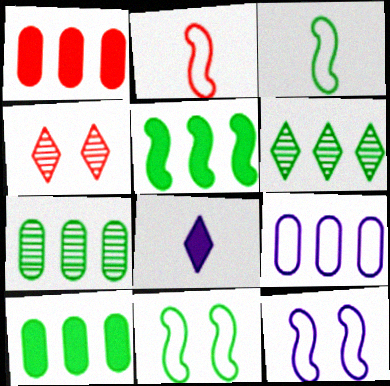[[1, 2, 4], 
[1, 7, 9]]